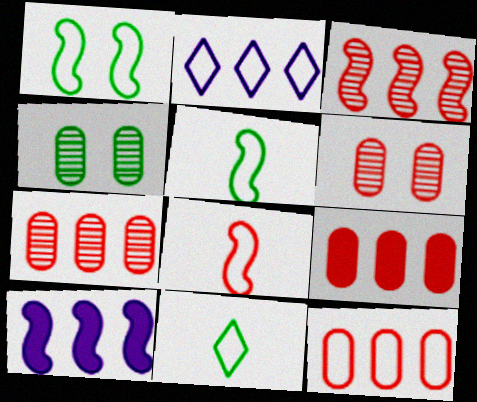[[6, 10, 11], 
[7, 9, 12]]